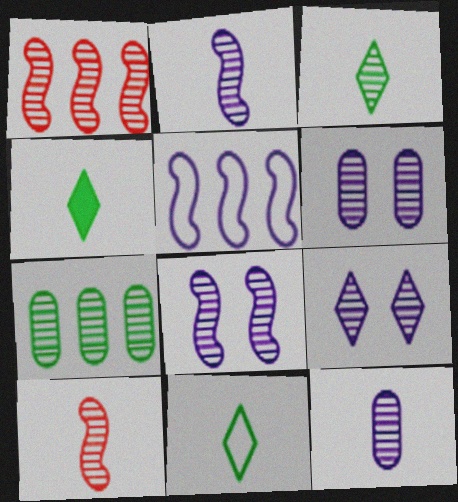[[1, 3, 6], 
[3, 4, 11], 
[3, 10, 12], 
[6, 8, 9], 
[7, 9, 10]]